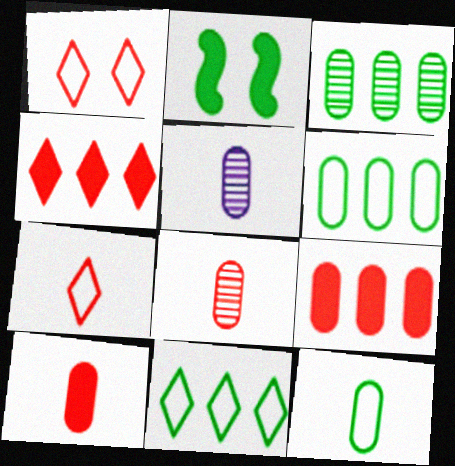[[5, 10, 12]]